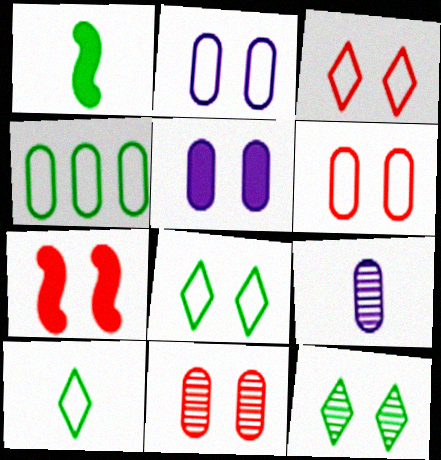[[1, 4, 12], 
[2, 7, 12], 
[3, 7, 11]]